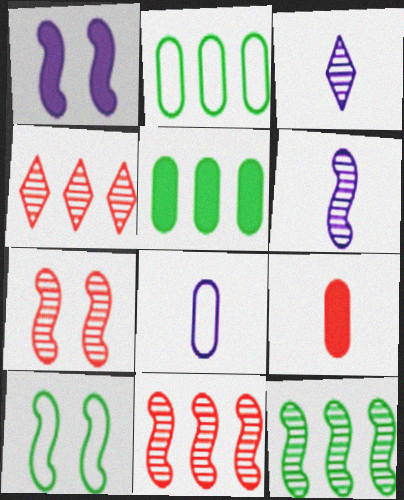[[1, 7, 10], 
[6, 7, 12]]